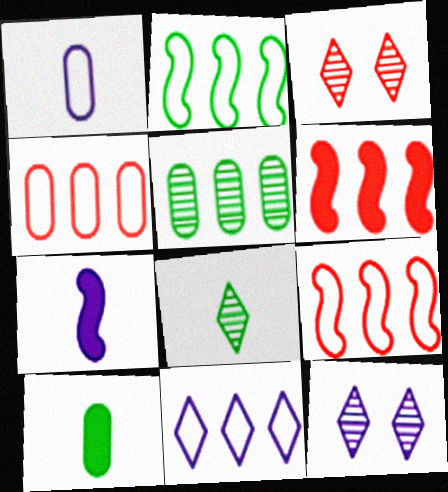[[2, 4, 11], 
[5, 6, 11], 
[9, 10, 12]]